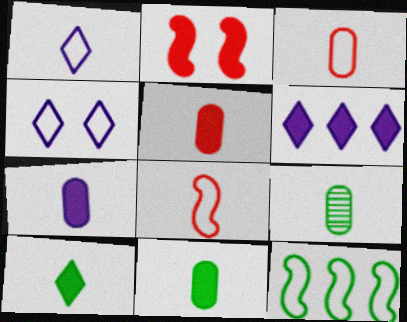[[2, 6, 11], 
[3, 4, 12], 
[3, 7, 9], 
[5, 7, 11]]